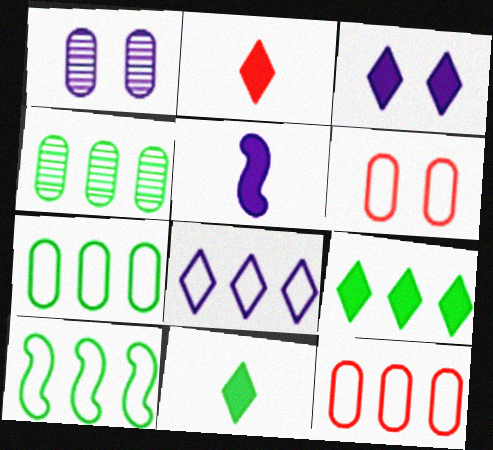[[1, 2, 10], 
[1, 5, 8], 
[2, 3, 9], 
[4, 9, 10], 
[8, 10, 12]]